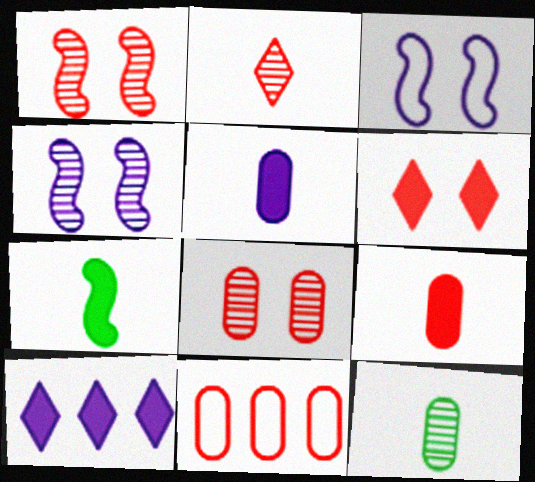[[8, 9, 11]]